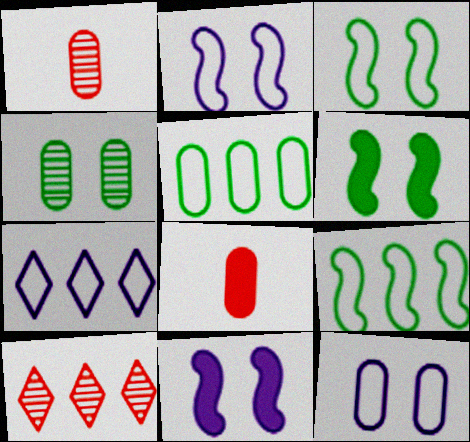[[1, 6, 7]]